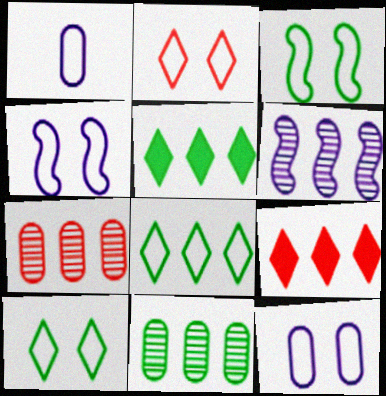[[2, 3, 12]]